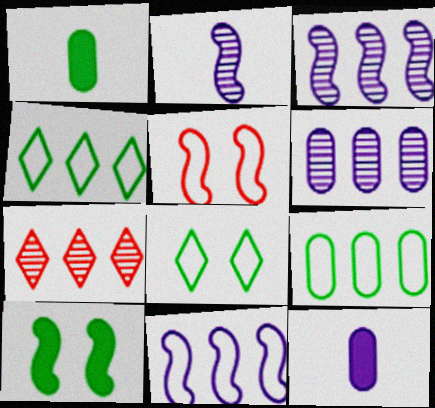[]